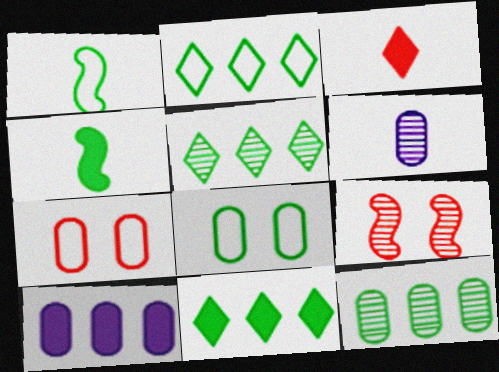[[1, 2, 8], 
[1, 3, 6], 
[2, 5, 11], 
[4, 5, 8], 
[5, 6, 9]]